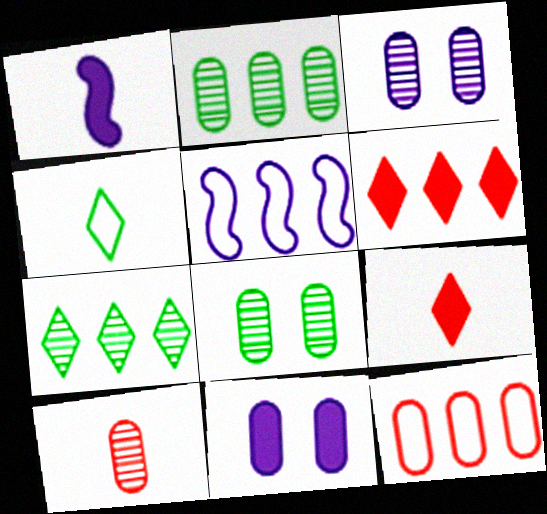[[1, 4, 10], 
[2, 3, 10], 
[2, 5, 6], 
[5, 8, 9]]